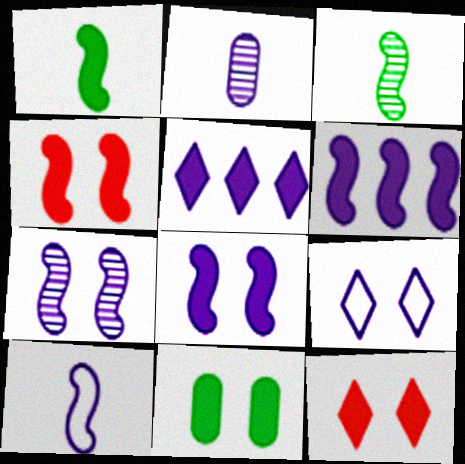[[1, 4, 6], 
[2, 6, 9], 
[6, 7, 10], 
[8, 11, 12]]